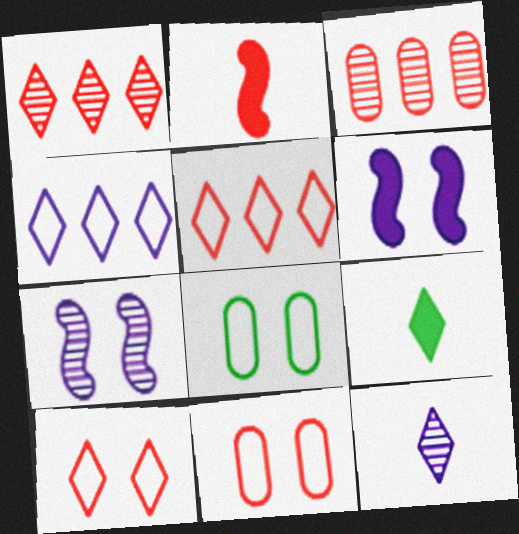[[1, 2, 11], 
[2, 3, 10]]